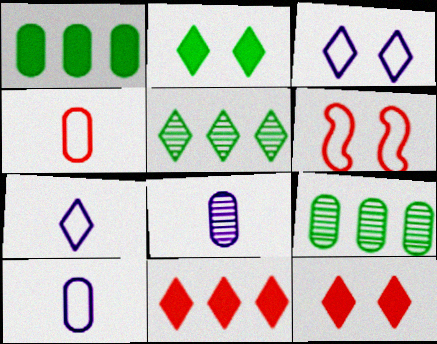[[5, 7, 12]]